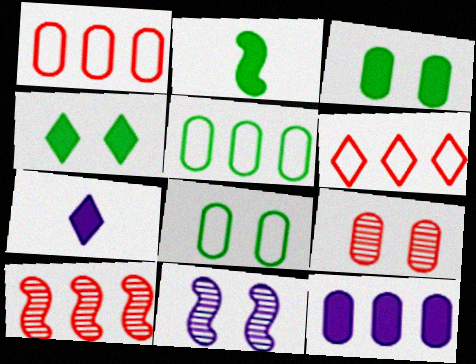[[7, 8, 10]]